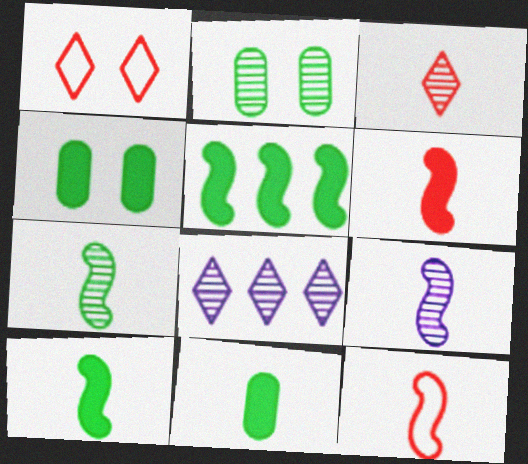[[4, 8, 12], 
[9, 10, 12]]